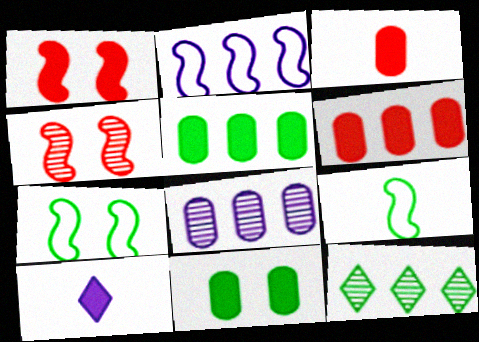[[1, 5, 10], 
[2, 6, 12], 
[9, 11, 12]]